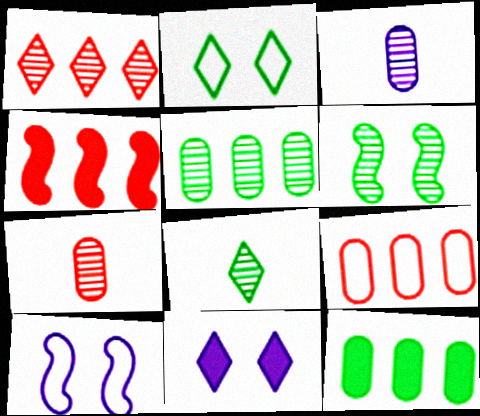[[1, 3, 6], 
[1, 4, 9], 
[2, 3, 4], 
[5, 6, 8]]